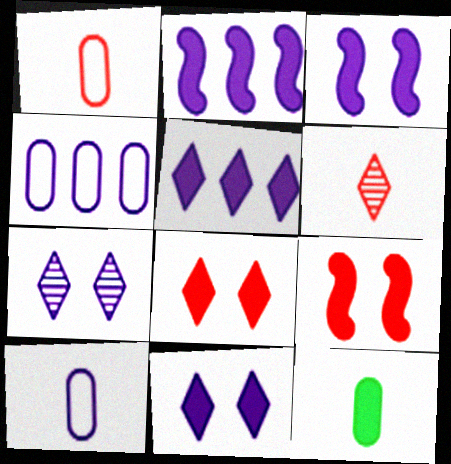[[2, 7, 10], 
[2, 8, 12], 
[5, 9, 12]]